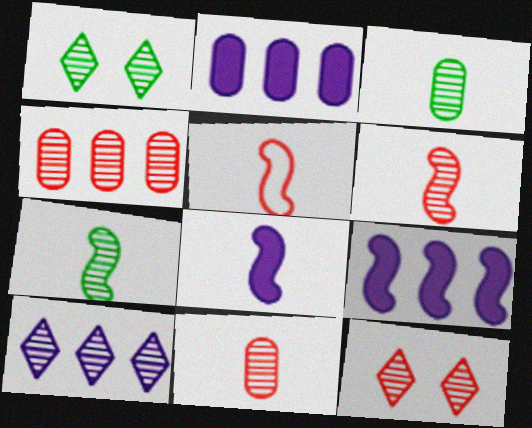[[1, 2, 5], 
[4, 6, 12], 
[5, 7, 8]]